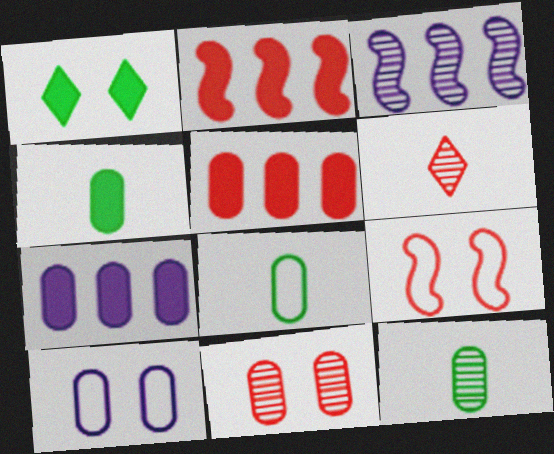[[4, 8, 12], 
[5, 6, 9], 
[5, 10, 12], 
[7, 8, 11]]